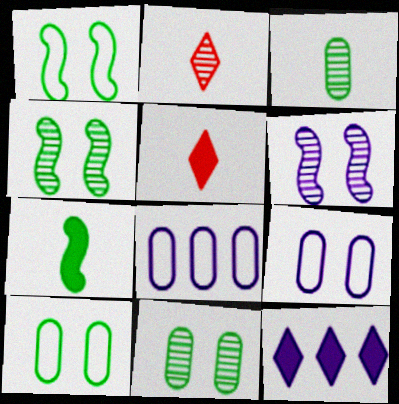[[4, 5, 8]]